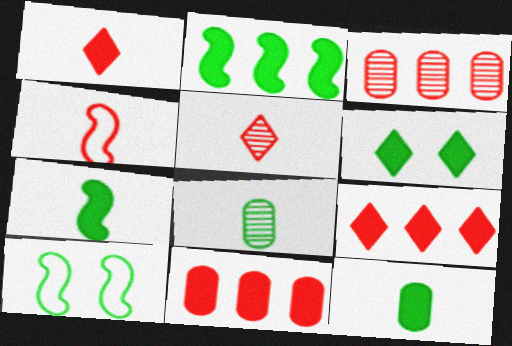[[2, 6, 12]]